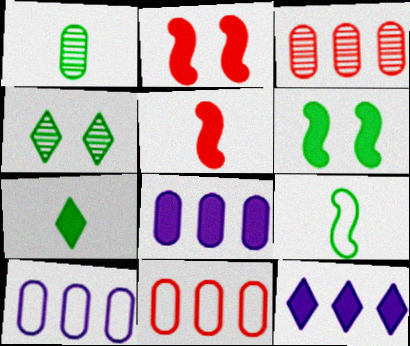[[1, 7, 9], 
[2, 7, 8], 
[4, 5, 10]]